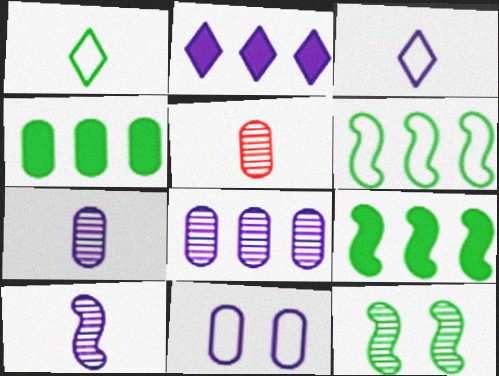[[1, 4, 12], 
[2, 10, 11], 
[4, 5, 11]]